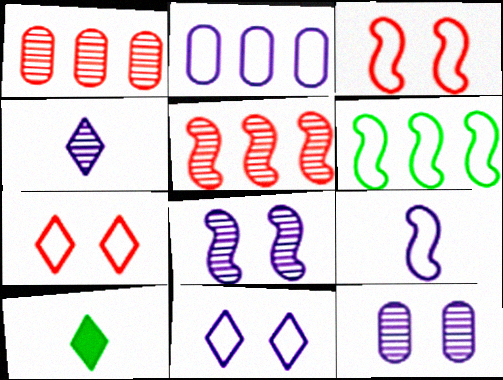[[2, 9, 11], 
[3, 6, 9]]